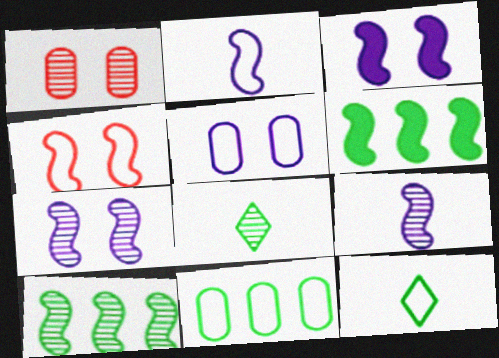[[4, 6, 9]]